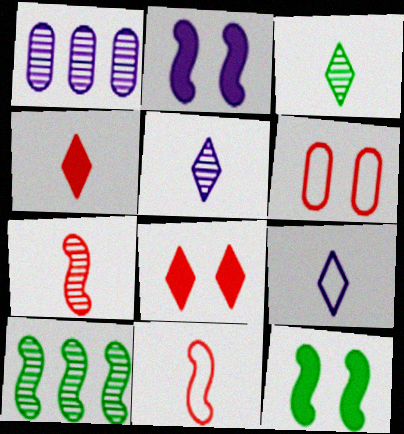[[1, 2, 9], 
[2, 10, 11], 
[3, 4, 9]]